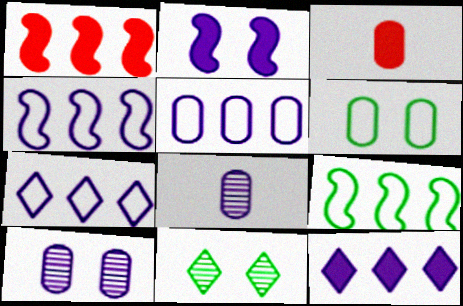[[2, 7, 8], 
[3, 4, 11], 
[4, 5, 7]]